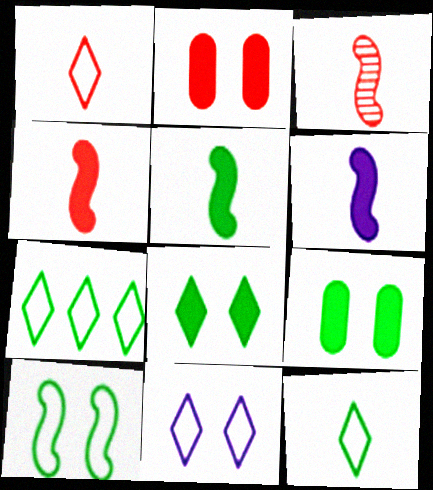[[1, 7, 11], 
[4, 5, 6]]